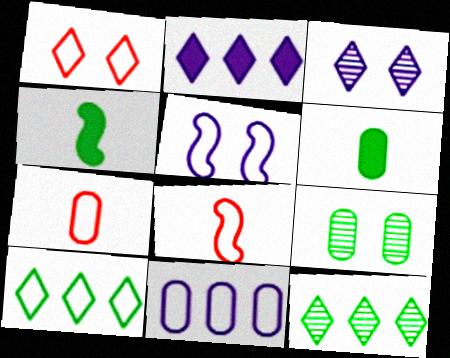[[2, 8, 9], 
[4, 9, 10], 
[5, 7, 10]]